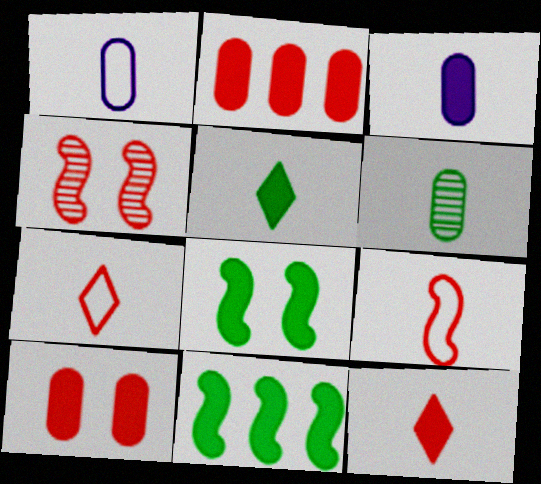[[2, 4, 7]]